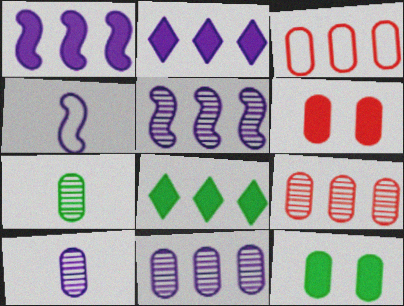[[3, 5, 8], 
[3, 10, 12]]